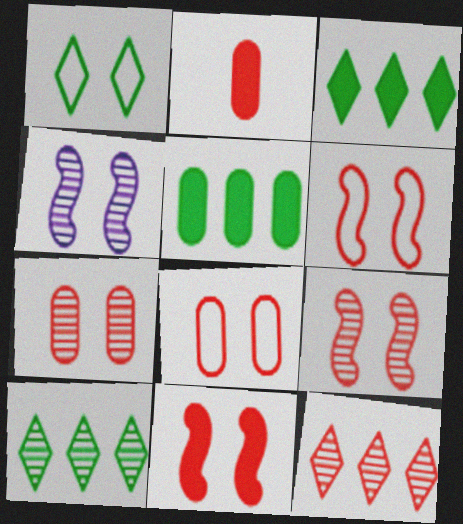[[2, 6, 12], 
[6, 9, 11]]